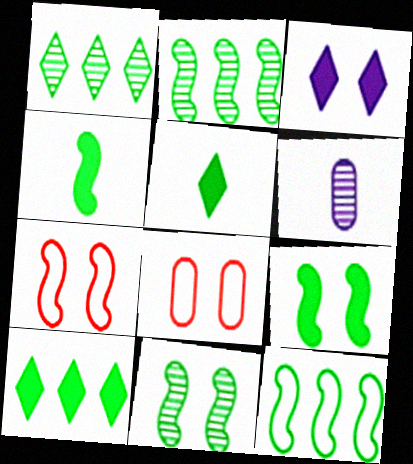[[3, 8, 11], 
[4, 11, 12], 
[6, 7, 10]]